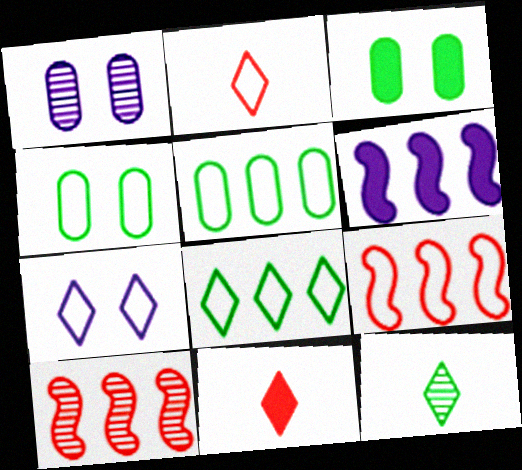[[1, 10, 12], 
[2, 7, 8], 
[3, 6, 11]]